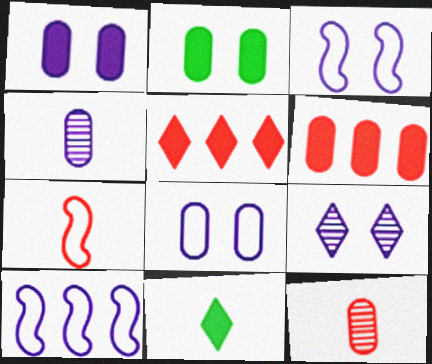[[1, 3, 9], 
[4, 7, 11]]